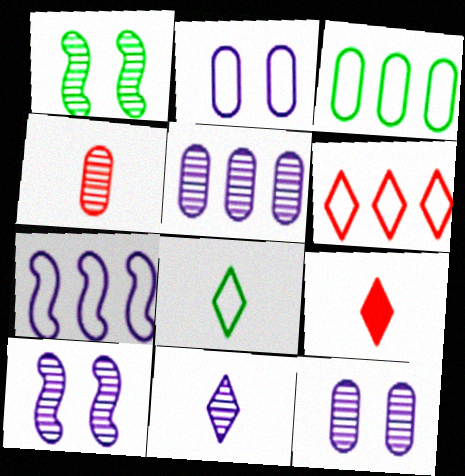[[3, 6, 7], 
[3, 9, 10], 
[5, 10, 11], 
[8, 9, 11]]